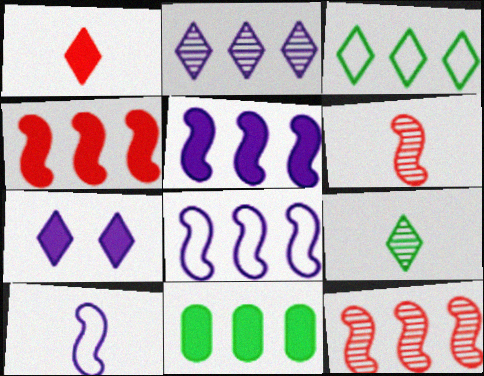[]